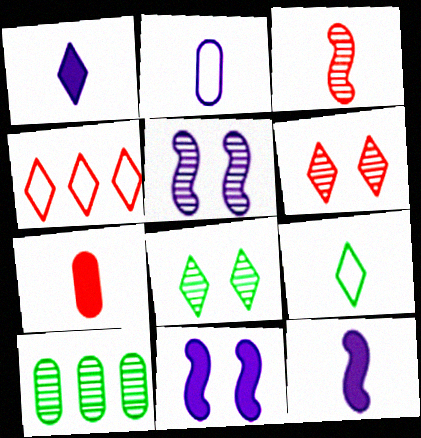[[1, 4, 8]]